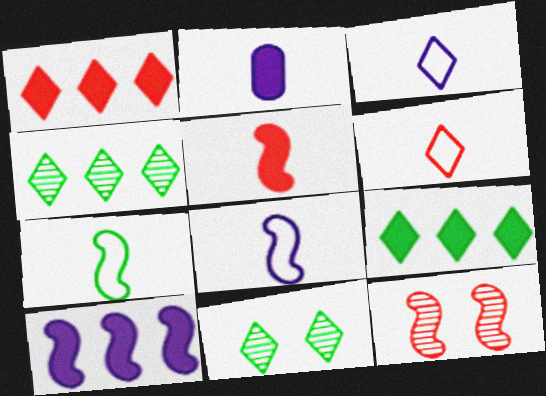[[1, 3, 11], 
[7, 10, 12]]